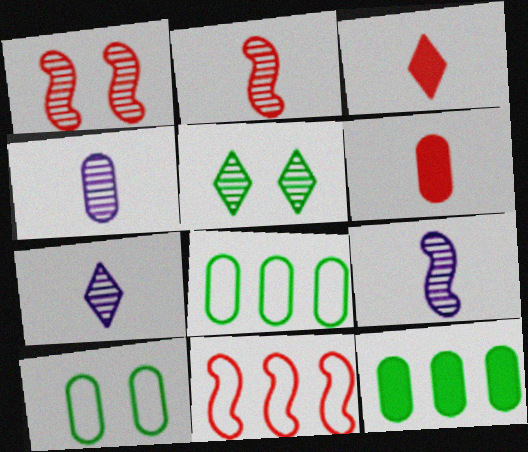[[4, 7, 9]]